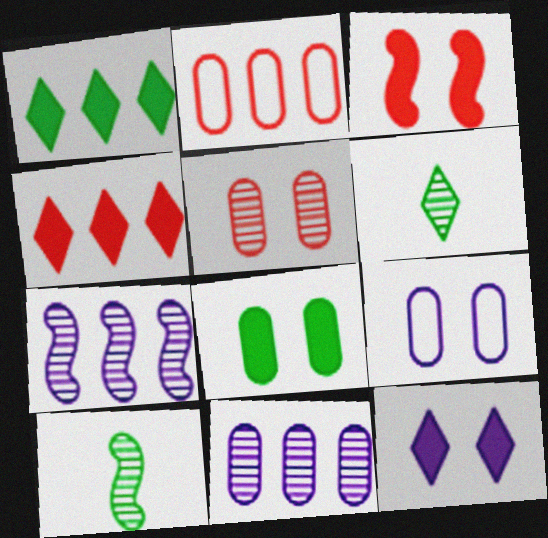[[1, 2, 7], 
[2, 10, 12], 
[3, 8, 12], 
[4, 9, 10], 
[5, 6, 7], 
[5, 8, 9]]